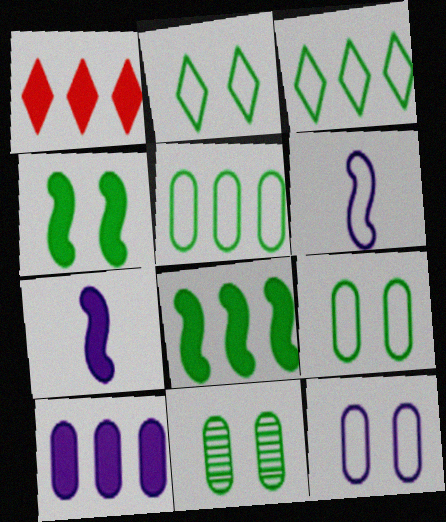[[1, 6, 11], 
[1, 8, 10], 
[2, 4, 11]]